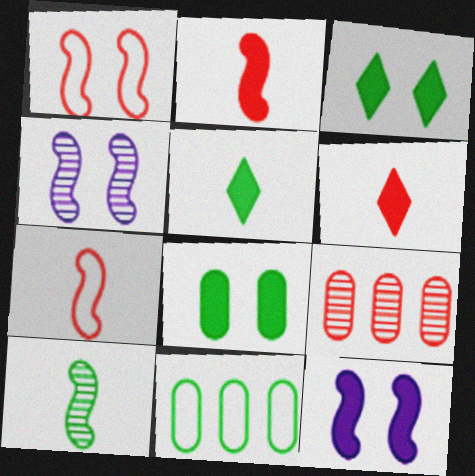[[1, 6, 9], 
[3, 10, 11], 
[4, 6, 11]]